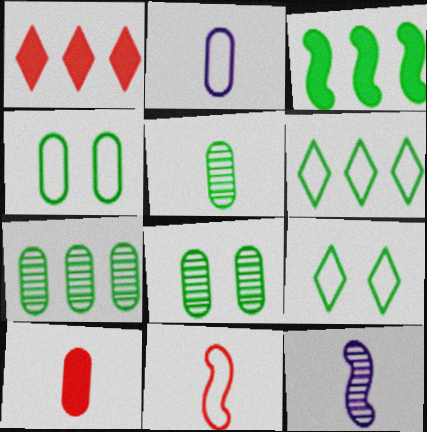[[1, 4, 12], 
[2, 5, 10], 
[3, 5, 9], 
[3, 6, 7], 
[5, 7, 8]]